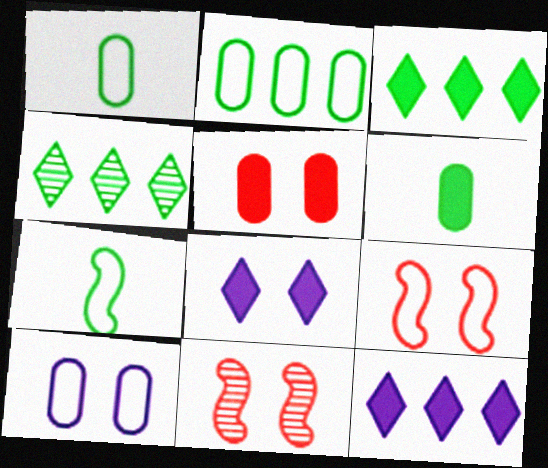[[1, 11, 12]]